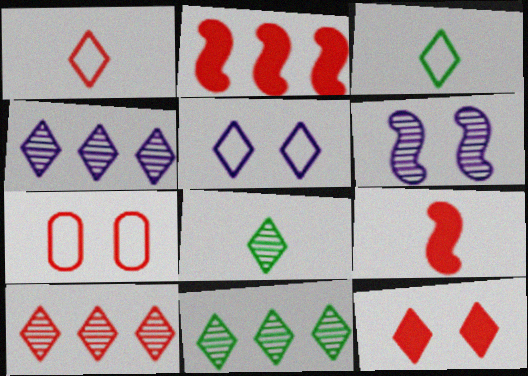[[1, 10, 12], 
[3, 4, 12], 
[4, 10, 11], 
[7, 9, 10]]